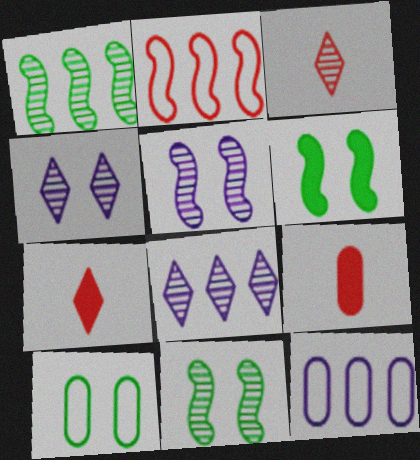[[3, 6, 12], 
[7, 11, 12]]